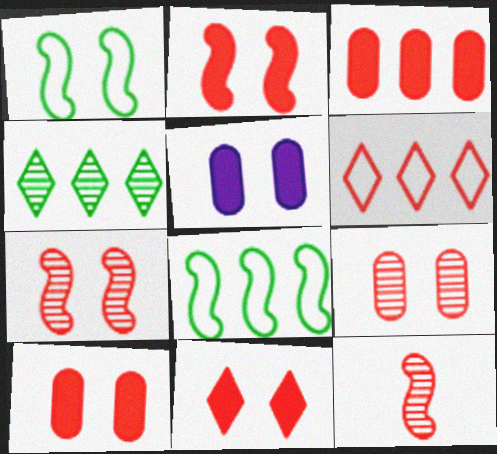[[2, 10, 11], 
[6, 10, 12]]